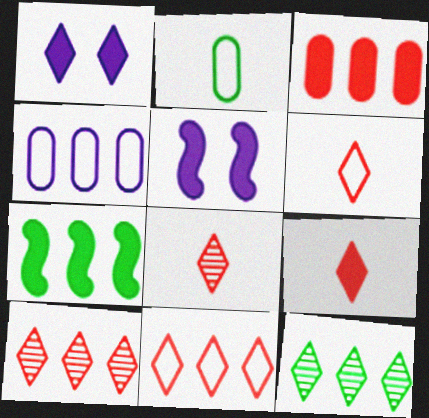[[1, 6, 12], 
[2, 5, 10], 
[4, 7, 10], 
[6, 8, 9]]